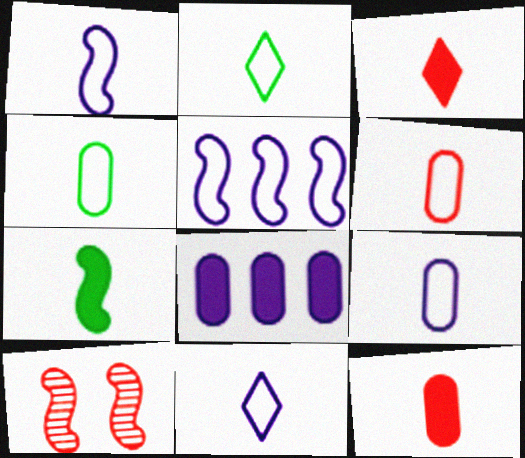[[1, 2, 6], 
[1, 9, 11], 
[2, 8, 10], 
[4, 6, 9], 
[5, 7, 10]]